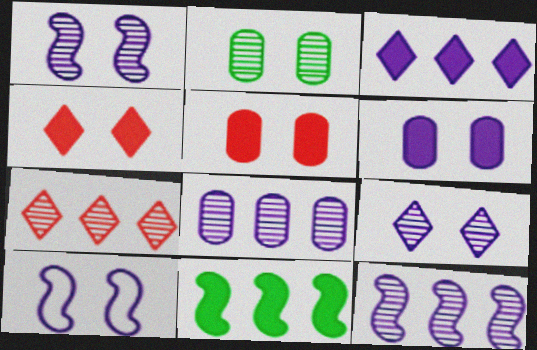[[2, 4, 10], 
[6, 9, 10]]